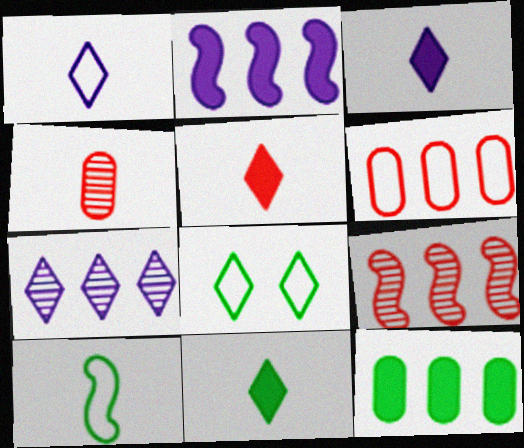[[2, 4, 8], 
[3, 4, 10], 
[3, 5, 11], 
[5, 7, 8]]